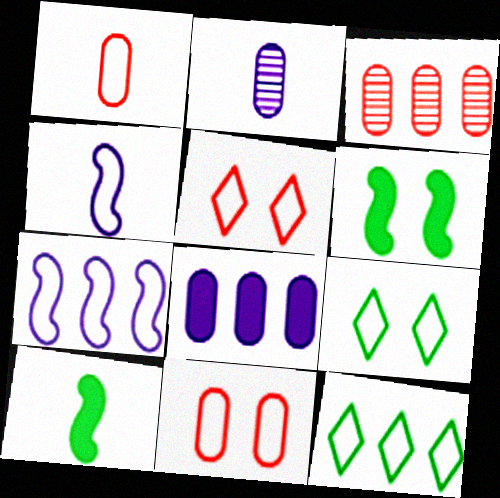[[1, 7, 9], 
[4, 11, 12]]